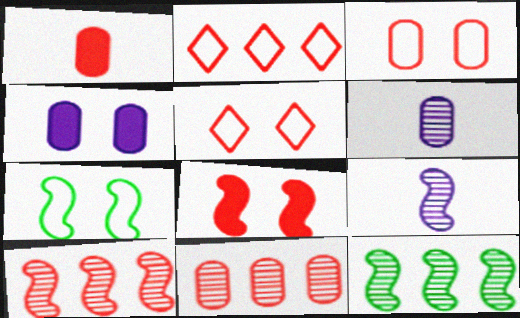[[1, 3, 11], 
[1, 5, 10]]